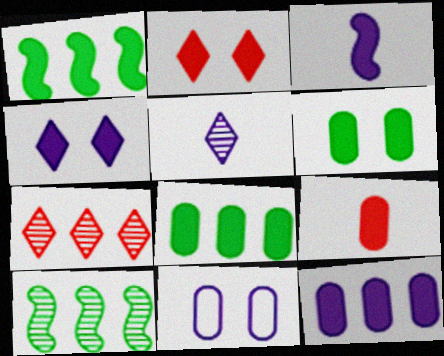[[1, 4, 9], 
[2, 3, 8], 
[3, 4, 12], 
[6, 9, 12]]